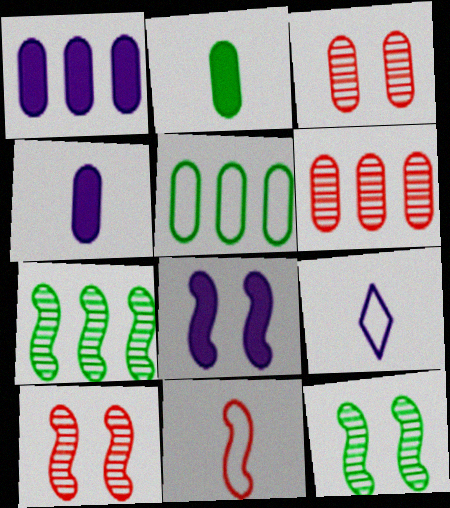[[1, 5, 6], 
[3, 4, 5], 
[7, 8, 11]]